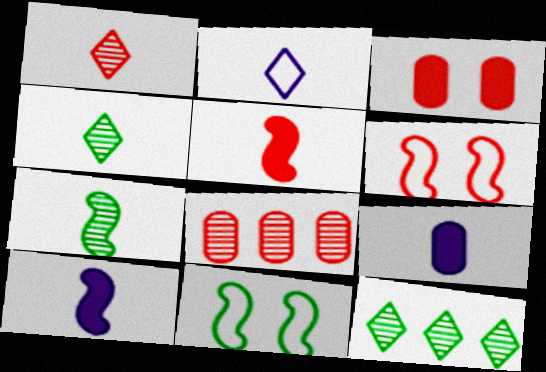[[6, 9, 12]]